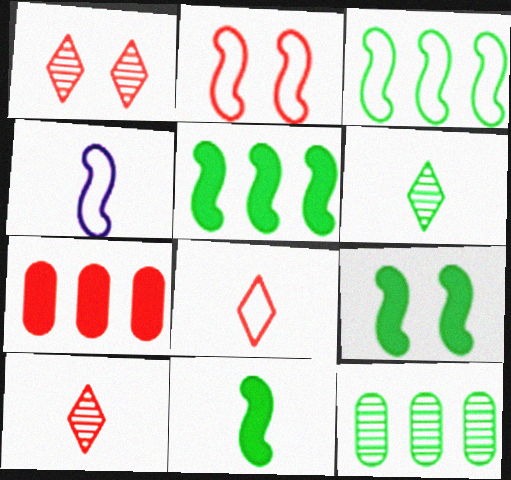[[2, 3, 4], 
[2, 7, 10], 
[5, 9, 11]]